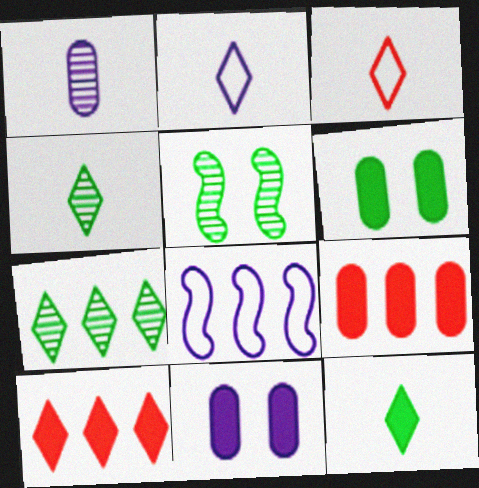[[2, 5, 9], 
[7, 8, 9]]